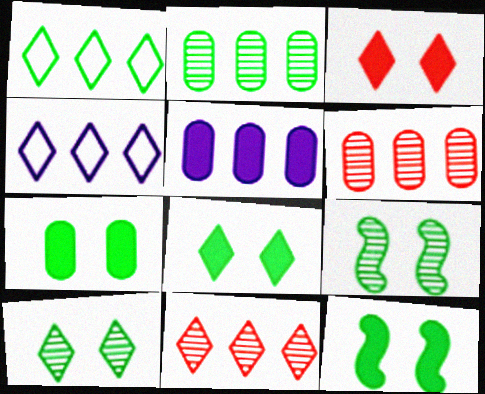[[7, 8, 12]]